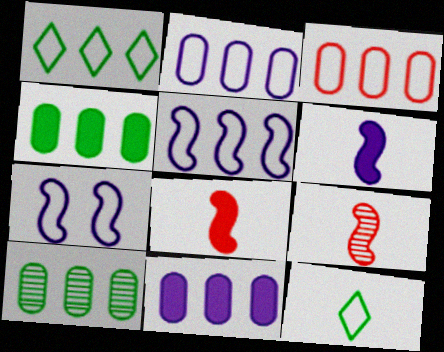[[1, 3, 5], 
[3, 7, 12], 
[3, 10, 11]]